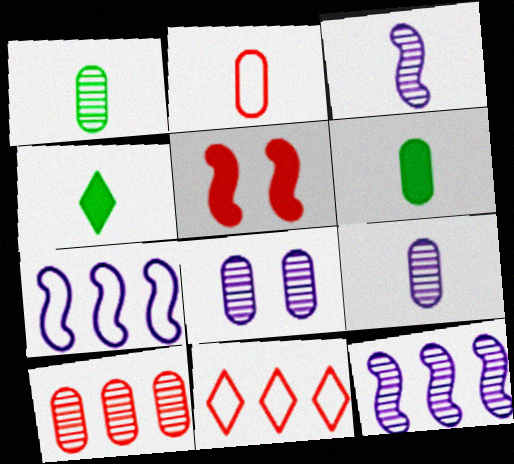[[1, 8, 10], 
[2, 3, 4], 
[2, 6, 9]]